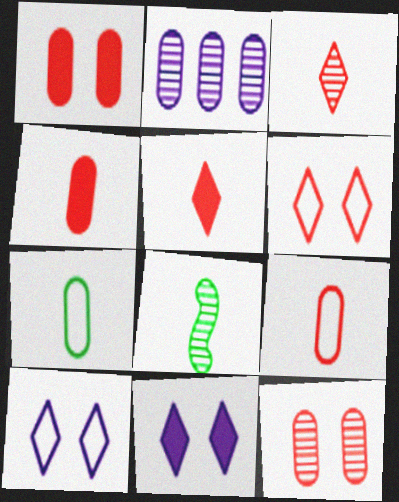[[1, 2, 7]]